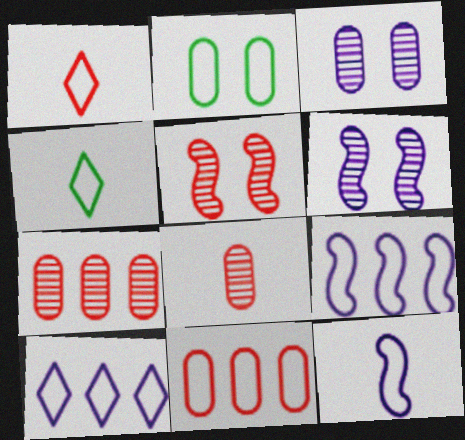[[1, 2, 9]]